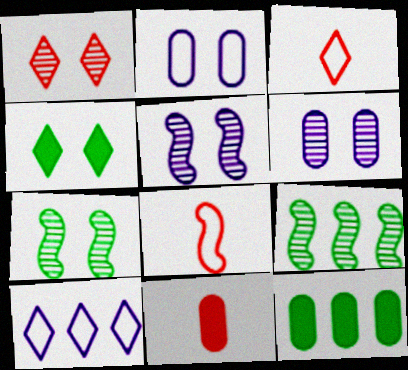[[1, 6, 7], 
[3, 5, 12], 
[7, 10, 11]]